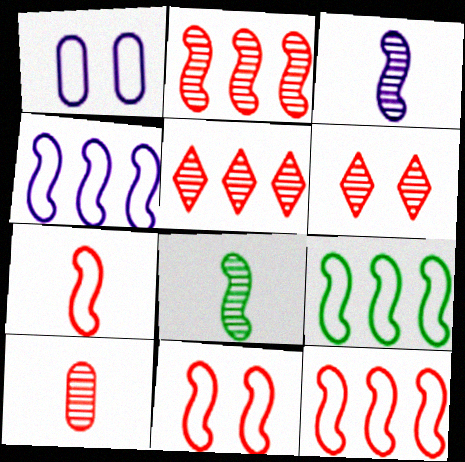[[2, 6, 10], 
[4, 9, 12], 
[7, 11, 12]]